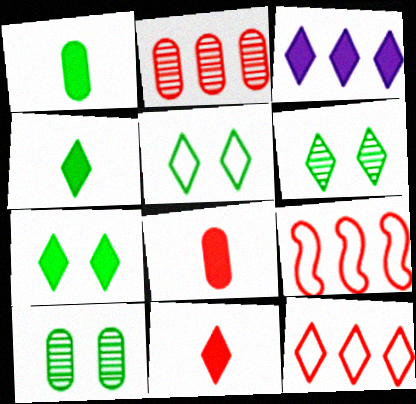[[3, 7, 11], 
[5, 6, 7]]